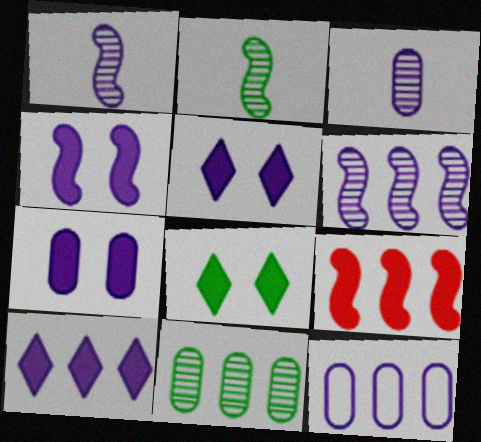[[1, 5, 12], 
[3, 7, 12], 
[4, 5, 7], 
[6, 10, 12]]